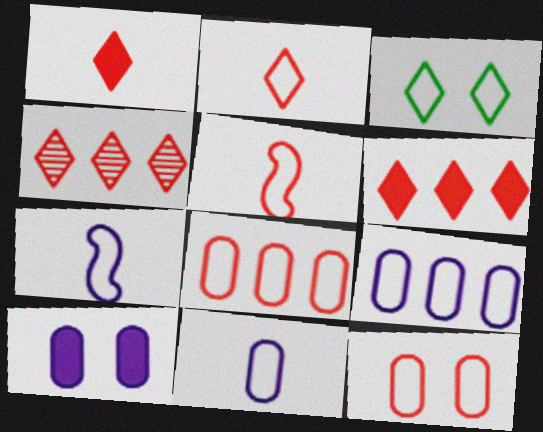[[3, 5, 9], 
[3, 7, 8]]